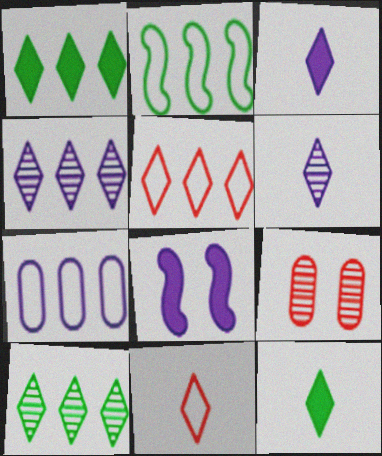[[1, 4, 5], 
[2, 3, 9], 
[2, 5, 7], 
[6, 7, 8], 
[6, 11, 12]]